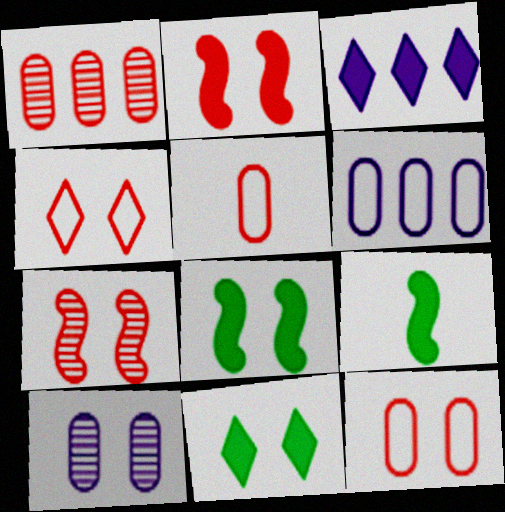[[4, 8, 10]]